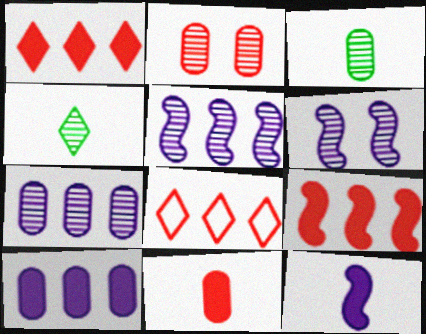[[2, 3, 7], 
[2, 4, 5]]